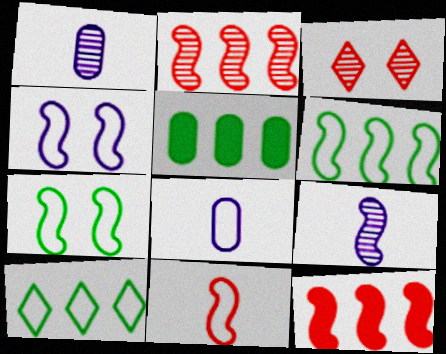[[4, 6, 11], 
[7, 9, 12]]